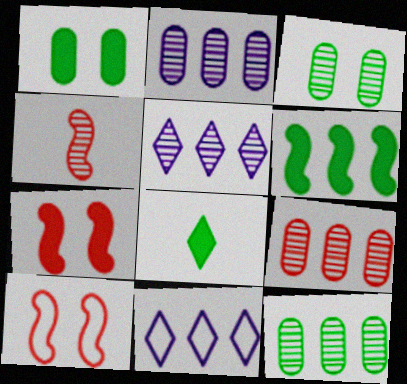[[1, 4, 11], 
[1, 6, 8], 
[2, 8, 10], 
[2, 9, 12], 
[3, 4, 5], 
[6, 9, 11]]